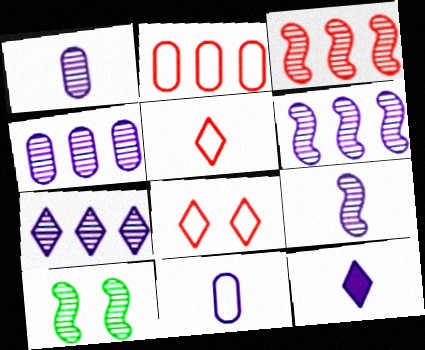[[2, 10, 12], 
[3, 9, 10], 
[4, 6, 7], 
[9, 11, 12]]